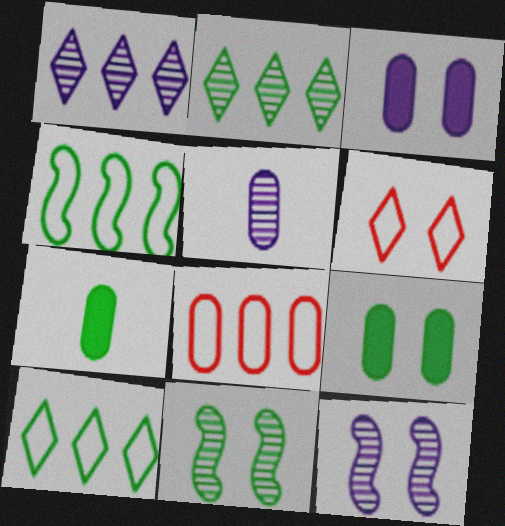[[1, 5, 12], 
[3, 6, 11], 
[5, 8, 9], 
[6, 9, 12], 
[7, 10, 11]]